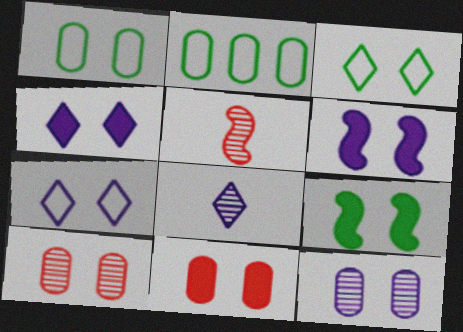[[1, 11, 12], 
[2, 4, 5], 
[3, 6, 10], 
[4, 9, 11], 
[6, 7, 12], 
[7, 9, 10]]